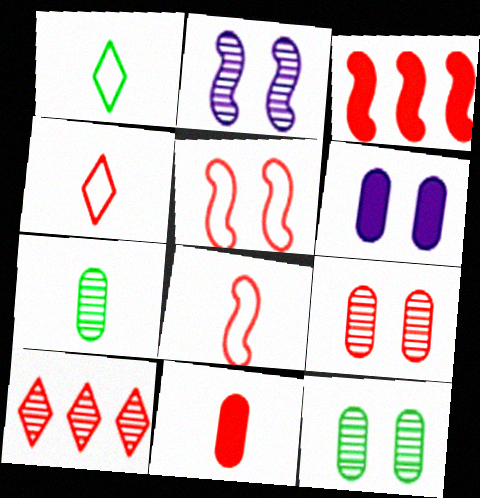[[2, 7, 10], 
[3, 4, 9], 
[5, 10, 11]]